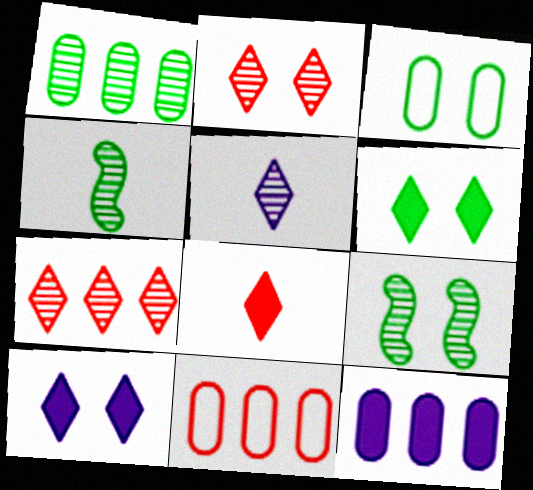[[1, 11, 12], 
[3, 6, 9], 
[4, 10, 11]]